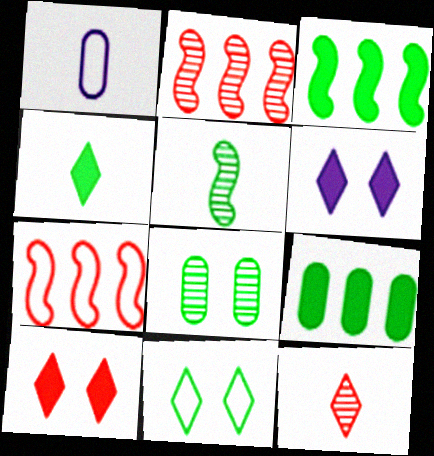[[1, 7, 11], 
[5, 9, 11]]